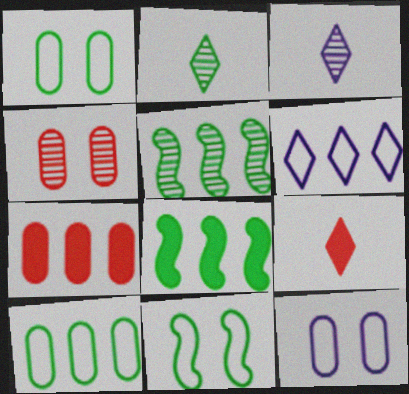[[1, 2, 8], 
[3, 4, 5], 
[3, 7, 11], 
[5, 6, 7], 
[5, 9, 12]]